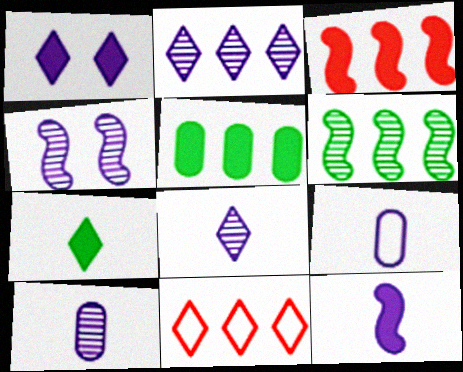[[2, 4, 10], 
[8, 9, 12]]